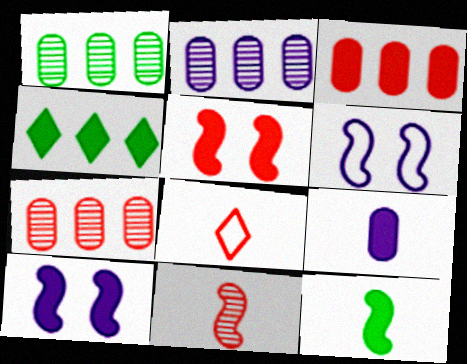[[1, 2, 7], 
[1, 8, 10], 
[4, 5, 9], 
[5, 7, 8]]